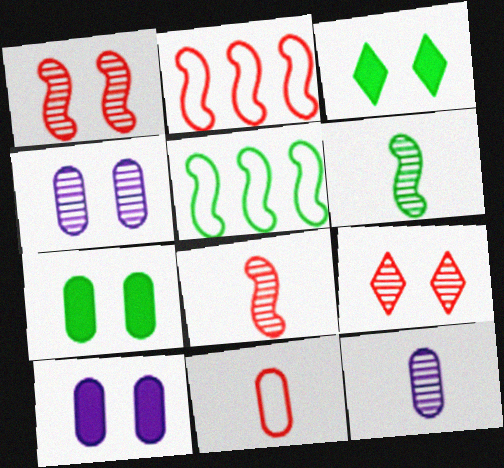[[2, 3, 12]]